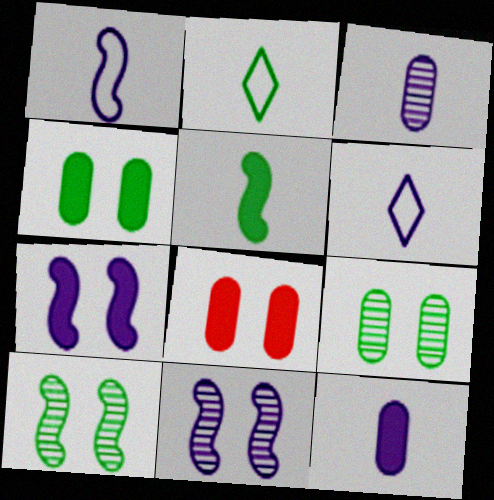[]